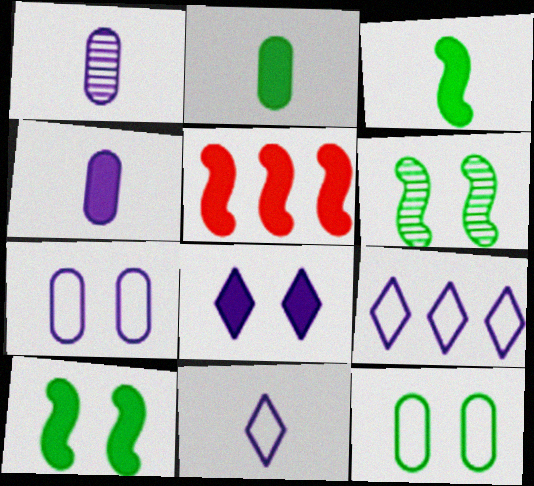[[2, 5, 8]]